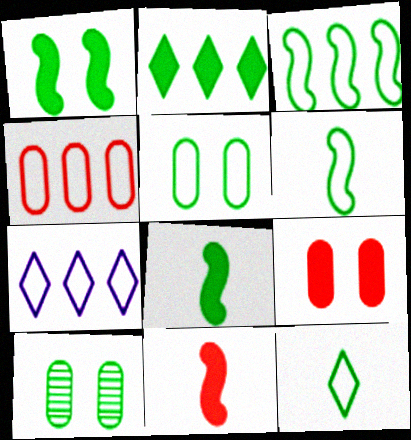[[2, 6, 10], 
[3, 4, 7], 
[3, 5, 12], 
[7, 10, 11]]